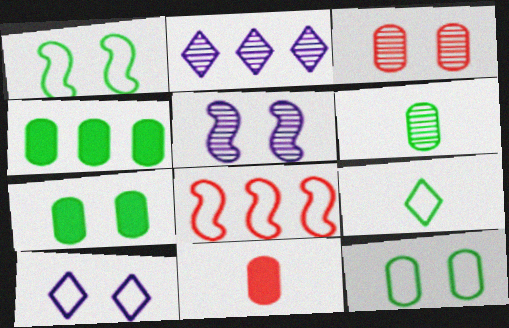[[1, 2, 11], 
[2, 4, 8], 
[4, 6, 12]]